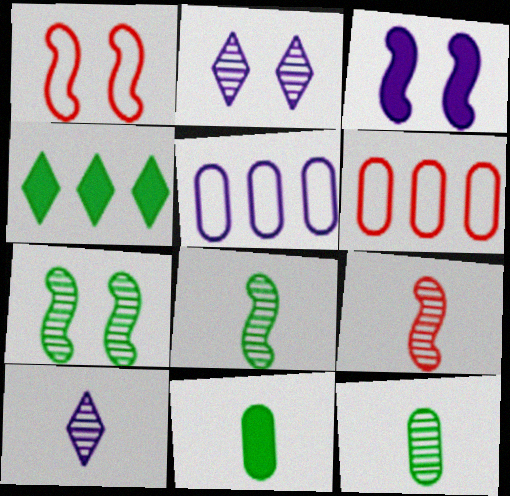[[1, 3, 7], 
[3, 5, 10], 
[9, 10, 12]]